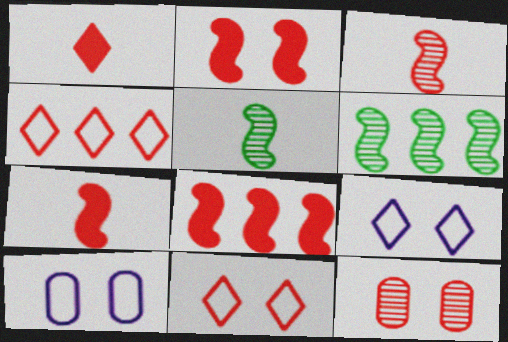[[1, 6, 10], 
[2, 7, 8], 
[2, 11, 12], 
[4, 7, 12]]